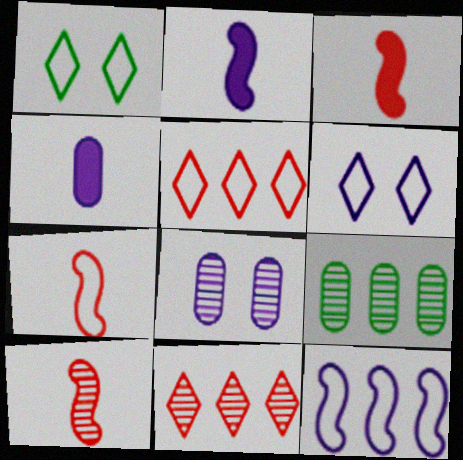[[3, 6, 9], 
[3, 7, 10]]